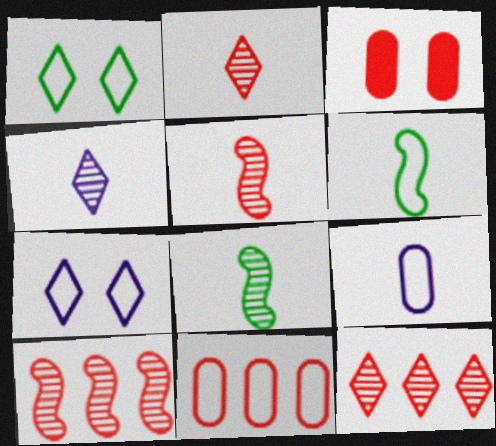[[6, 7, 11]]